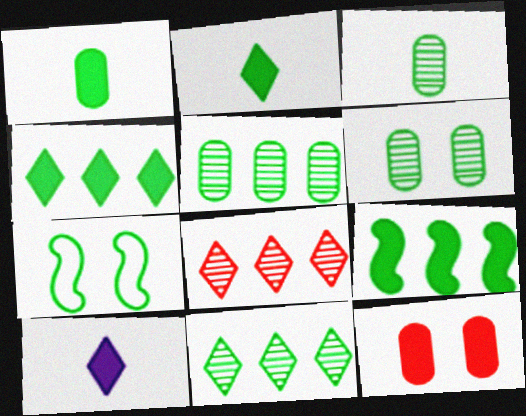[[1, 7, 11], 
[2, 5, 7], 
[3, 4, 7], 
[3, 5, 6], 
[9, 10, 12]]